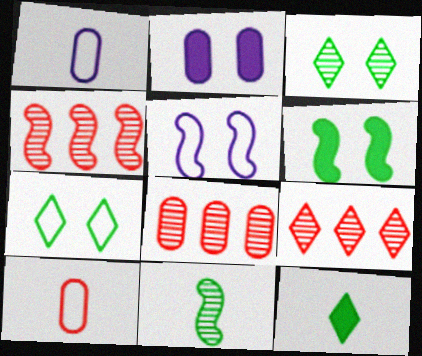[[1, 6, 9], 
[4, 8, 9], 
[5, 8, 12]]